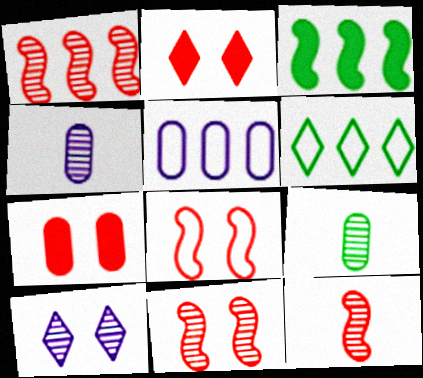[[1, 9, 10], 
[1, 11, 12], 
[5, 7, 9]]